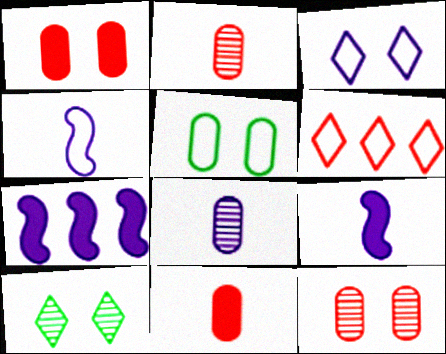[[3, 7, 8], 
[4, 5, 6]]